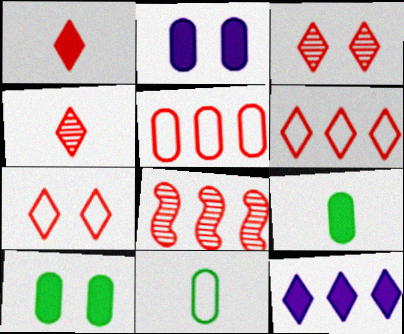[[1, 3, 6]]